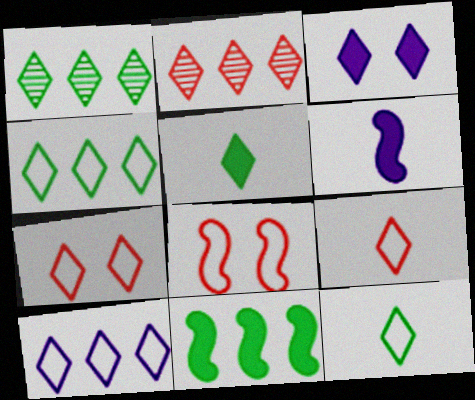[[1, 3, 9], 
[2, 3, 12], 
[7, 10, 12]]